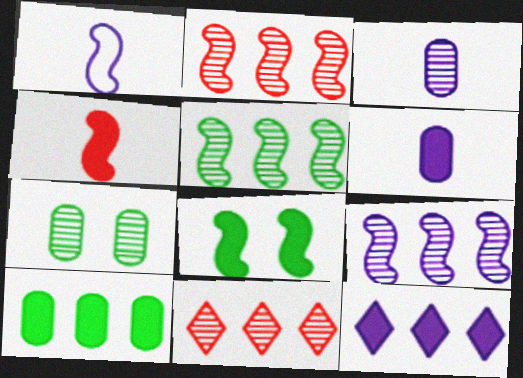[[1, 2, 8], 
[2, 5, 9]]